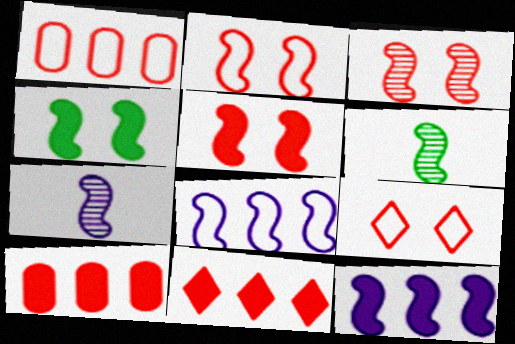[[2, 3, 5], 
[2, 6, 12], 
[5, 6, 8]]